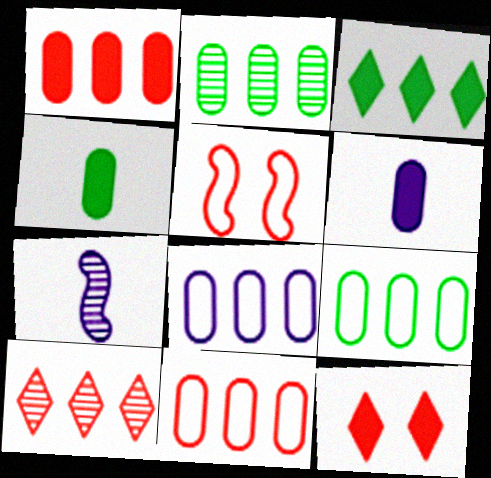[[1, 2, 8], 
[7, 9, 12], 
[8, 9, 11]]